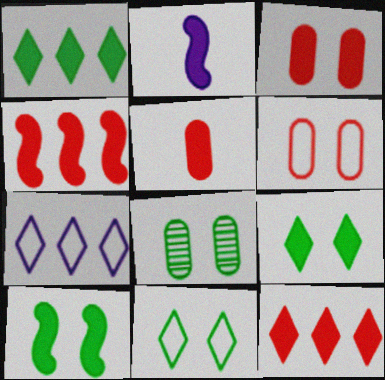[[1, 2, 3], 
[2, 4, 10], 
[8, 10, 11]]